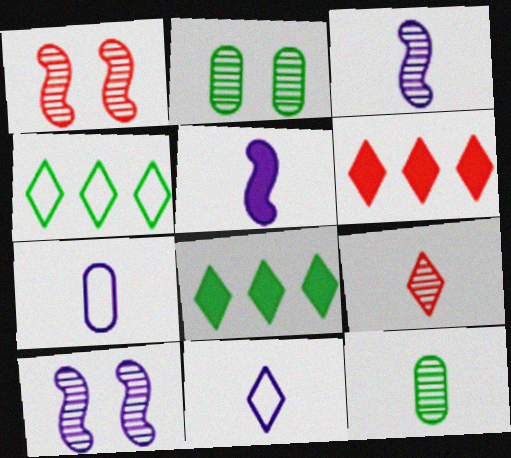[[1, 7, 8], 
[3, 9, 12]]